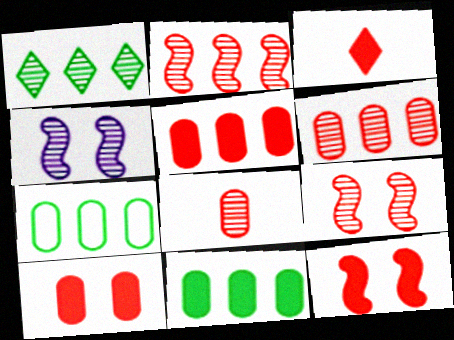[[1, 4, 8], 
[3, 4, 7], 
[3, 5, 12]]